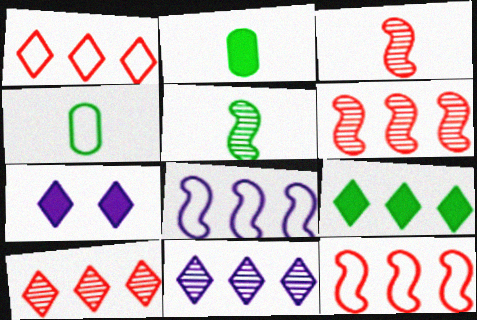[[1, 9, 11], 
[4, 6, 7]]